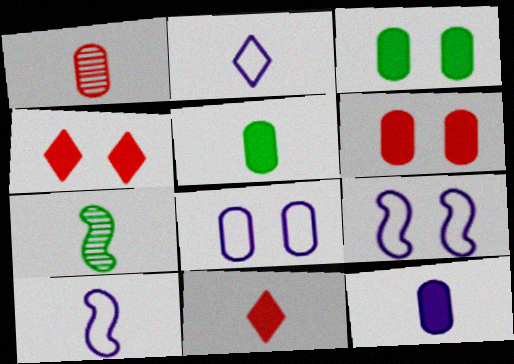[]